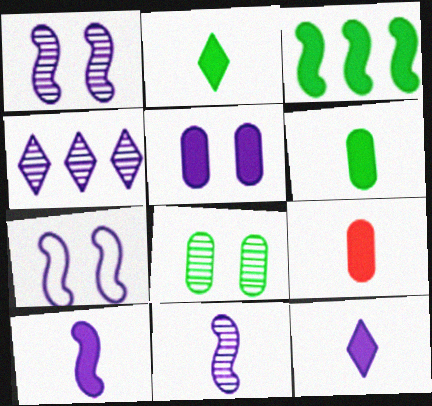[[2, 9, 10]]